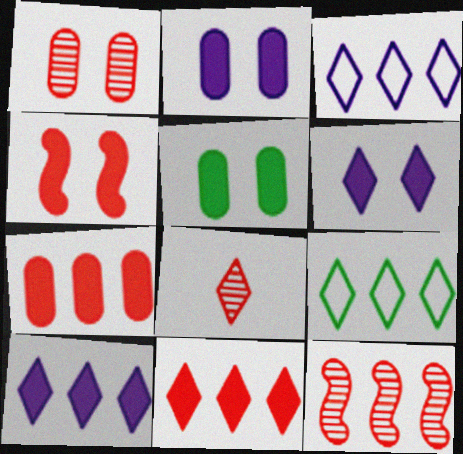[[1, 8, 12], 
[4, 5, 6], 
[6, 8, 9]]